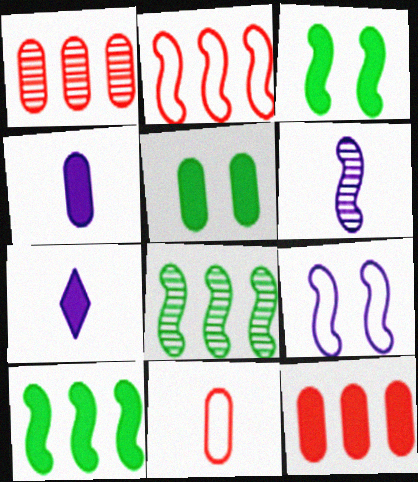[[2, 3, 6], 
[3, 7, 12], 
[4, 5, 12]]